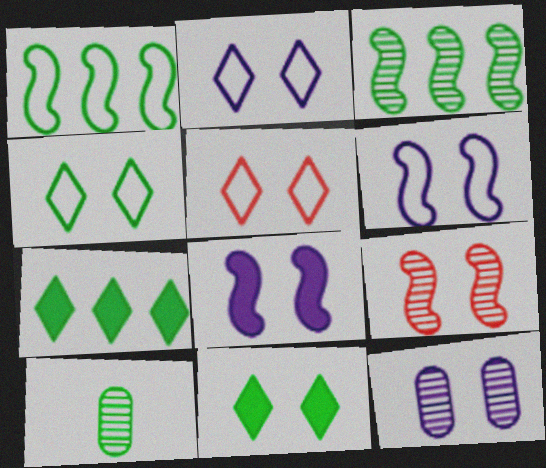[[1, 10, 11], 
[2, 4, 5], 
[2, 8, 12]]